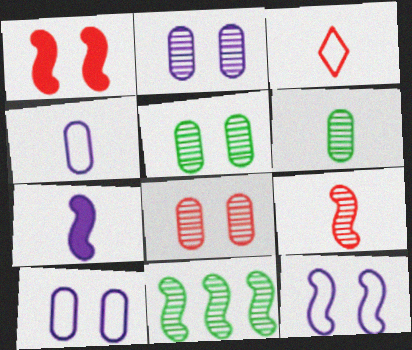[[2, 5, 8], 
[3, 6, 7]]